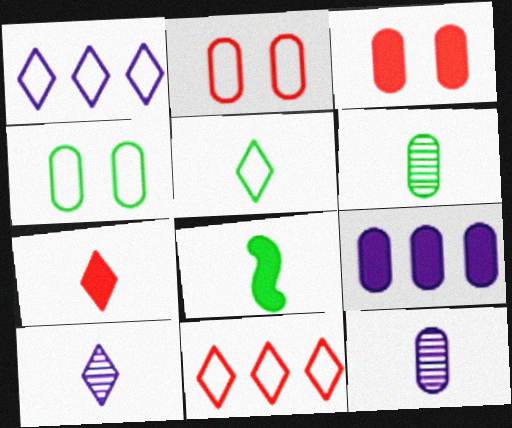[[2, 6, 9], 
[5, 6, 8], 
[5, 7, 10]]